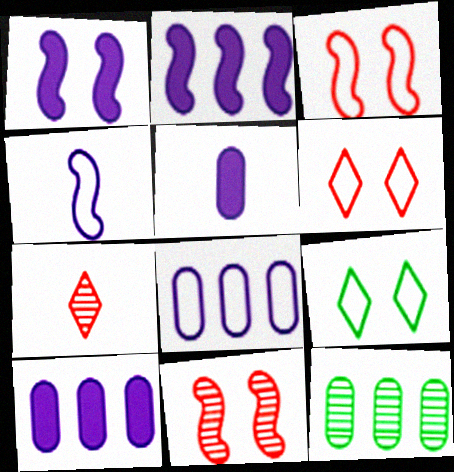[]